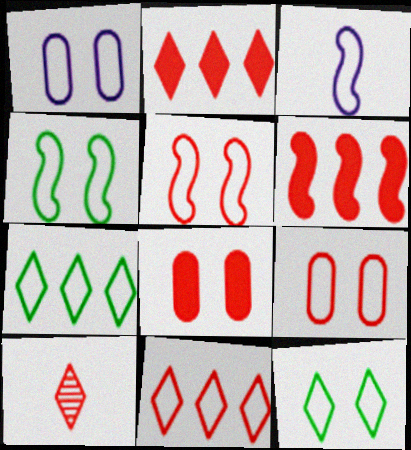[[1, 5, 12], 
[3, 7, 9], 
[6, 9, 10]]